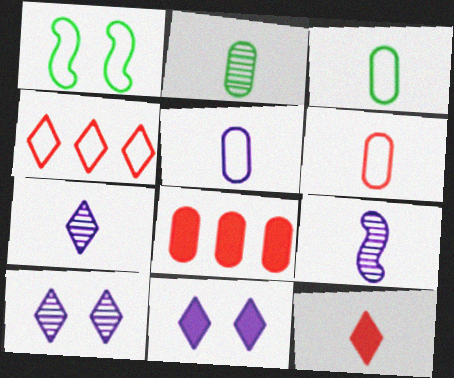[[1, 4, 5], 
[1, 7, 8], 
[3, 5, 6], 
[3, 9, 12]]